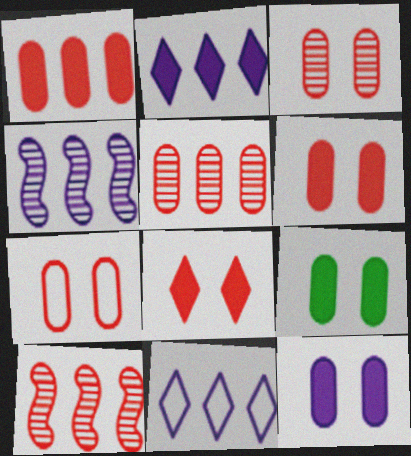[[3, 6, 7], 
[6, 9, 12]]